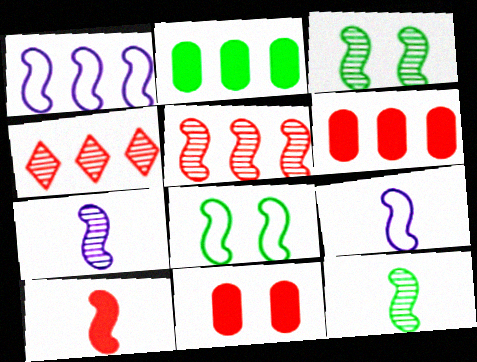[[1, 2, 4], 
[1, 3, 10], 
[3, 5, 7], 
[9, 10, 12]]